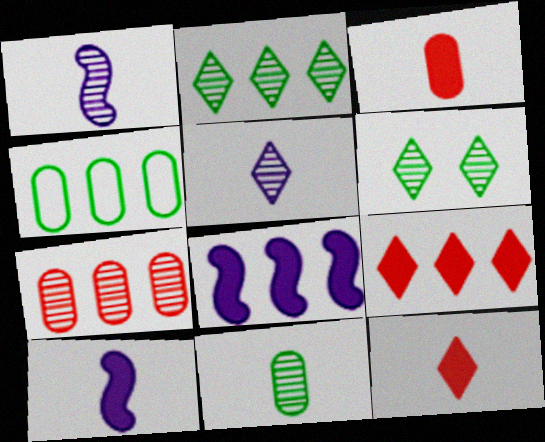[[1, 6, 7]]